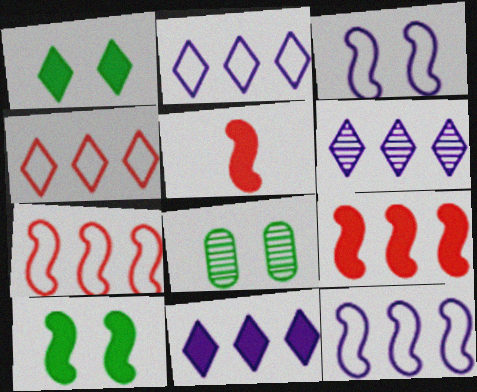[[2, 5, 8], 
[2, 6, 11]]